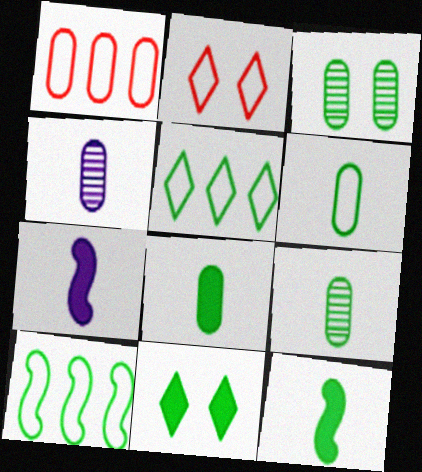[[3, 5, 12], 
[6, 8, 9], 
[9, 10, 11]]